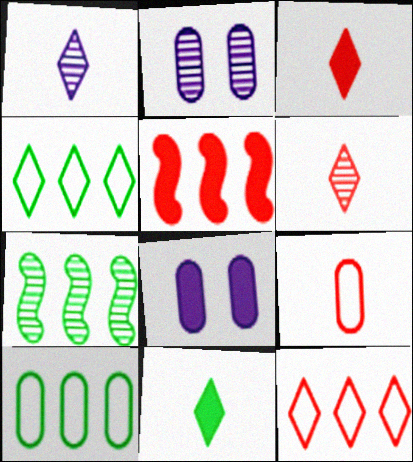[[2, 6, 7], 
[5, 8, 11]]